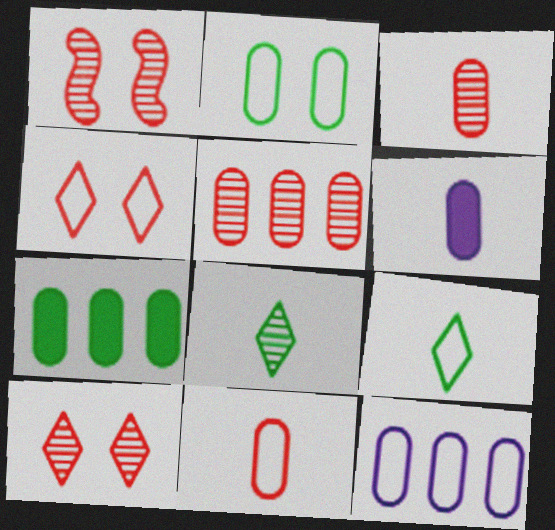[[2, 5, 6], 
[2, 11, 12], 
[5, 7, 12]]